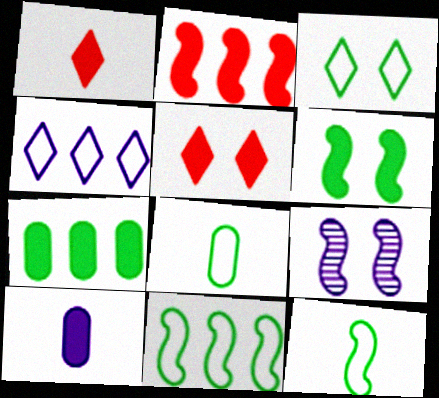[[2, 9, 12], 
[3, 8, 11], 
[4, 9, 10]]